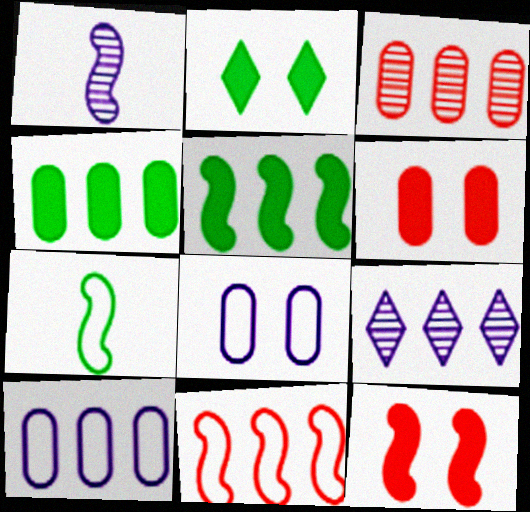[[3, 4, 10], 
[4, 9, 11], 
[6, 7, 9]]